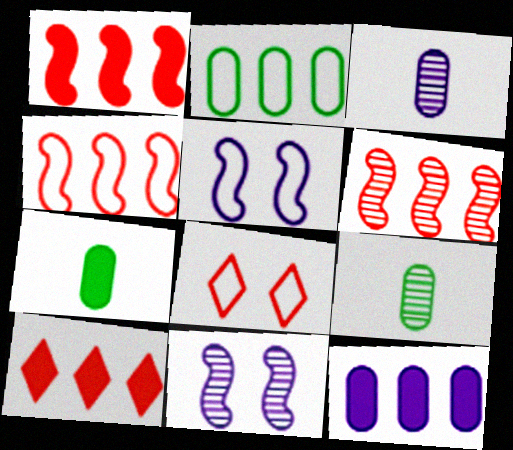[[1, 4, 6], 
[5, 9, 10]]